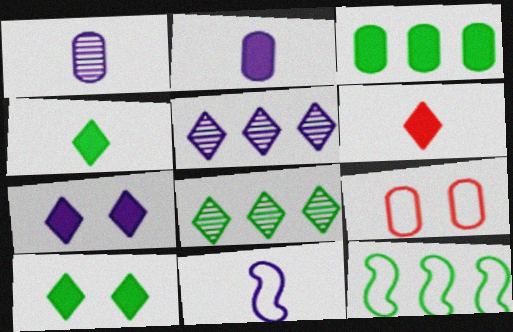[[1, 3, 9], 
[3, 8, 12]]